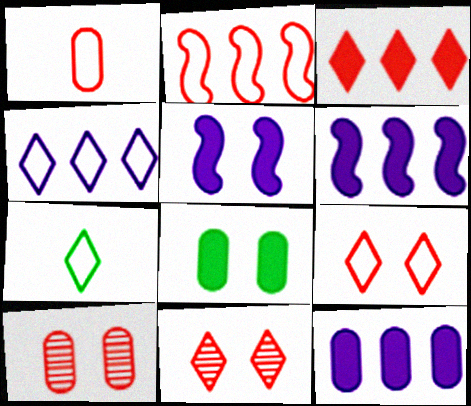[[1, 2, 9], 
[4, 7, 9], 
[6, 7, 10]]